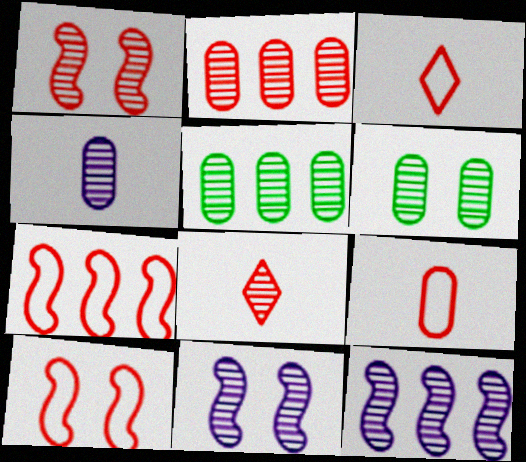[[1, 2, 8], 
[2, 4, 6], 
[5, 8, 11], 
[6, 8, 12]]